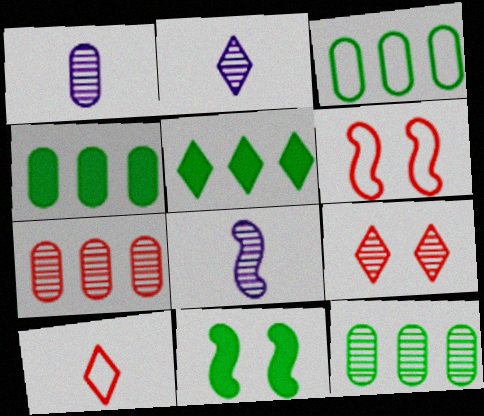[[1, 2, 8], 
[1, 5, 6], 
[2, 4, 6], 
[3, 4, 12], 
[8, 9, 12]]